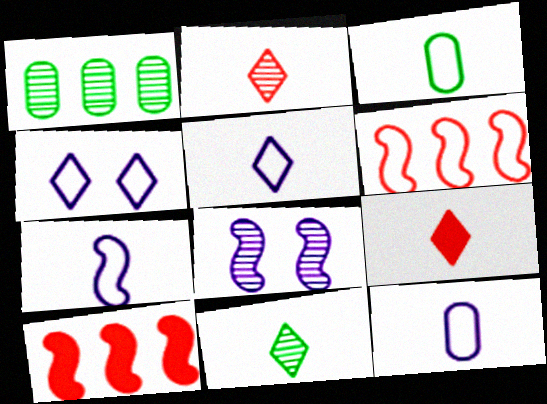[[1, 2, 8], 
[3, 4, 6], 
[5, 7, 12], 
[5, 9, 11]]